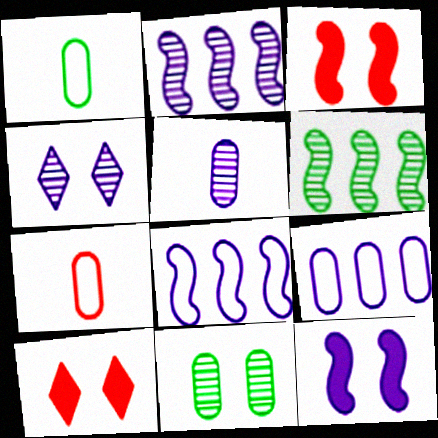[[1, 2, 10], 
[2, 4, 5]]